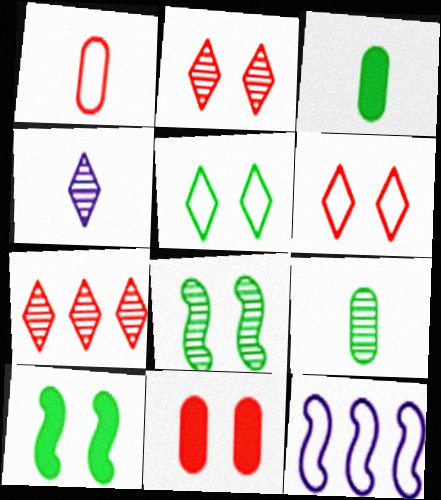[[1, 5, 12], 
[2, 3, 12]]